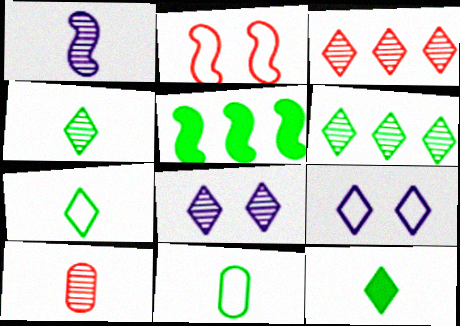[[1, 2, 5], 
[1, 4, 10], 
[3, 4, 8], 
[3, 9, 12], 
[4, 7, 12], 
[5, 9, 10]]